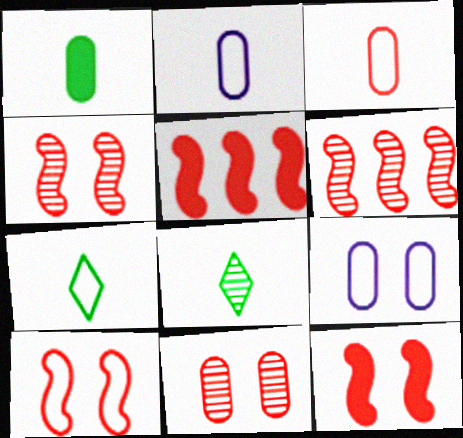[[4, 10, 12], 
[5, 8, 9]]